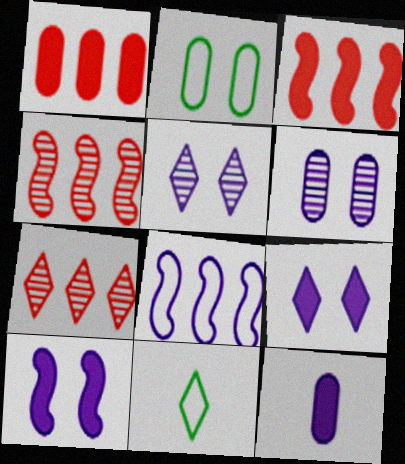[[3, 6, 11], 
[5, 8, 12], 
[7, 9, 11]]